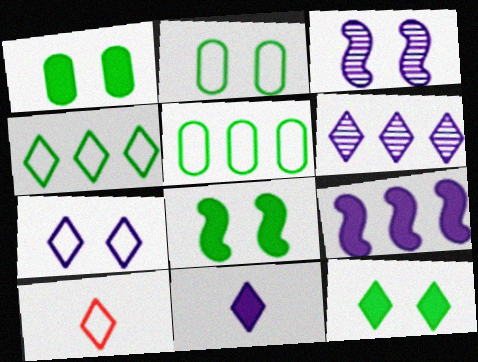[[1, 8, 12], 
[4, 7, 10], 
[6, 7, 11], 
[6, 10, 12]]